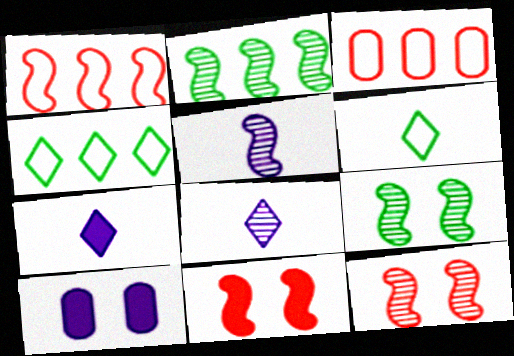[[2, 5, 12], 
[3, 7, 9]]